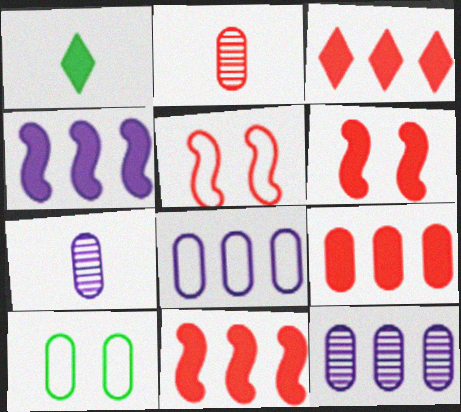[[1, 5, 12], 
[2, 3, 5], 
[3, 9, 11], 
[7, 9, 10]]